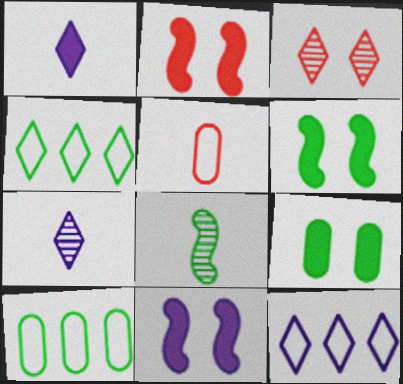[[1, 3, 4], 
[1, 5, 8], 
[2, 6, 11], 
[2, 7, 10], 
[4, 8, 9]]